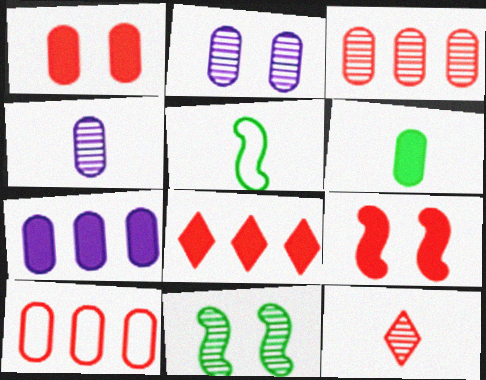[[1, 6, 7], 
[2, 5, 8], 
[2, 6, 10], 
[9, 10, 12]]